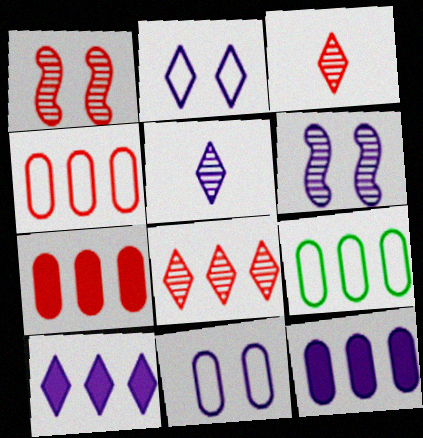[[2, 5, 10]]